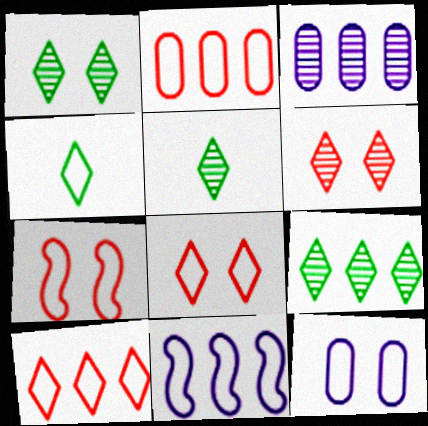[[1, 5, 9]]